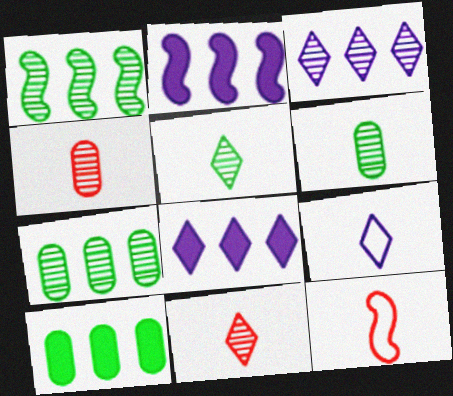[]